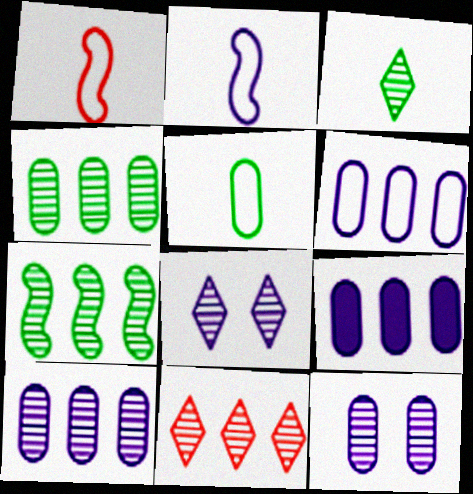[[2, 8, 9], 
[3, 8, 11], 
[6, 9, 10], 
[7, 10, 11]]